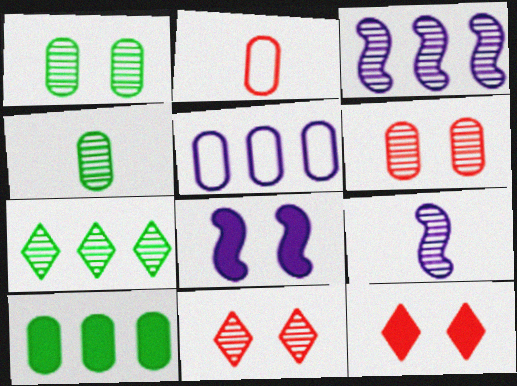[[2, 7, 8], 
[3, 4, 11], 
[6, 7, 9]]